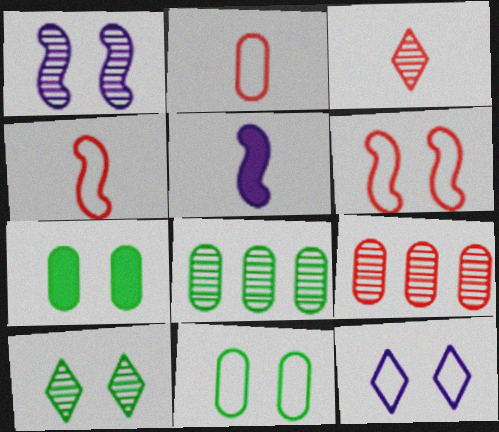[[1, 3, 8], 
[6, 11, 12]]